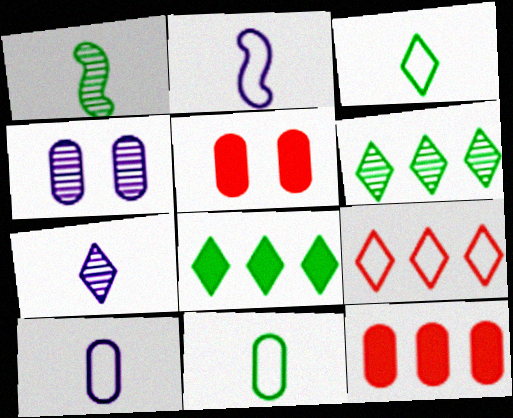[[2, 5, 6], 
[4, 11, 12]]